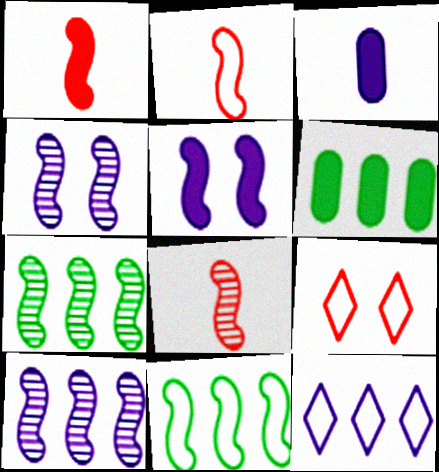[[1, 2, 8], 
[1, 4, 11], 
[2, 5, 7], 
[3, 4, 12], 
[3, 7, 9], 
[4, 7, 8], 
[5, 8, 11]]